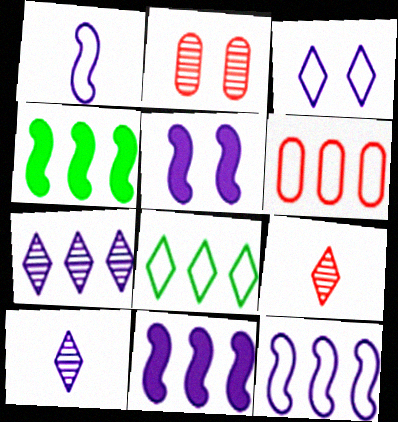[[4, 6, 7], 
[6, 8, 12]]